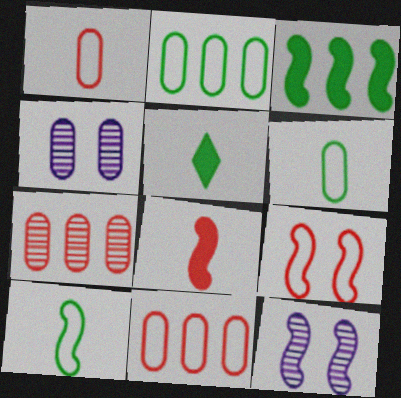[[5, 11, 12]]